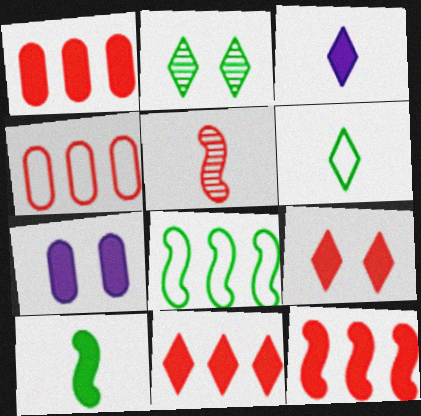[[1, 11, 12], 
[4, 5, 9], 
[7, 10, 11]]